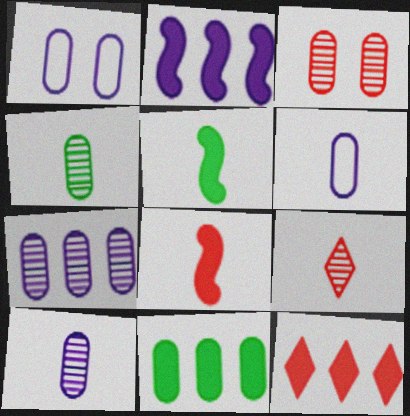[[2, 11, 12], 
[3, 4, 7], 
[3, 6, 11], 
[5, 6, 9]]